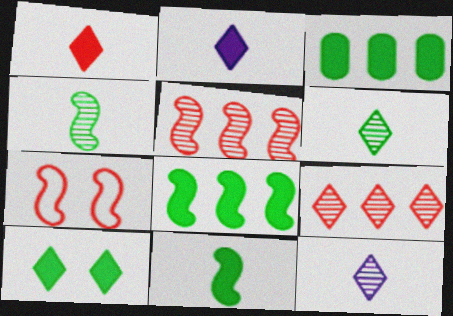[[3, 7, 12], 
[3, 10, 11]]